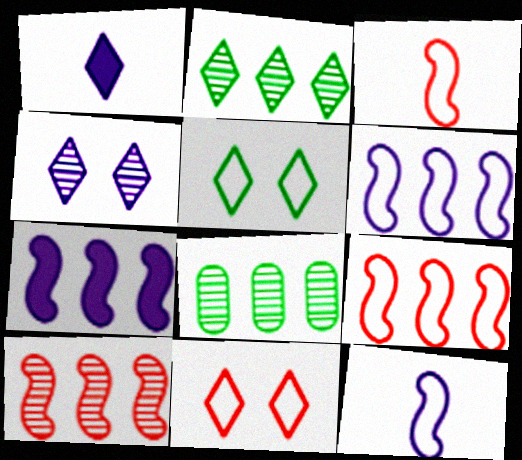[[1, 2, 11]]